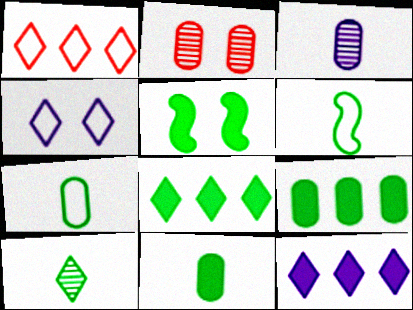[[1, 3, 5], 
[2, 4, 5], 
[2, 6, 12], 
[5, 8, 11], 
[6, 10, 11]]